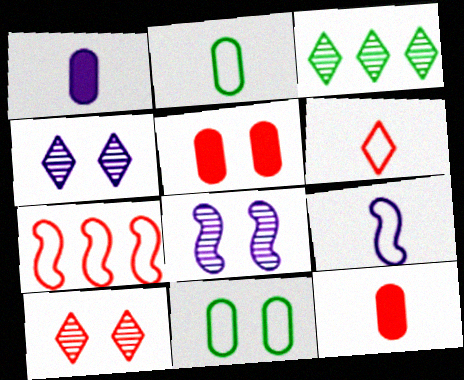[[2, 6, 9], 
[3, 5, 9], 
[7, 10, 12]]